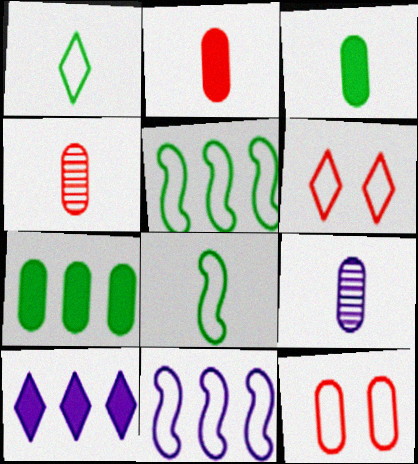[[1, 11, 12], 
[7, 9, 12]]